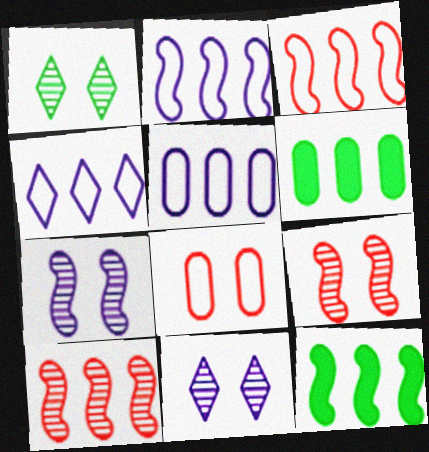[[2, 4, 5], 
[2, 10, 12], 
[4, 6, 10]]